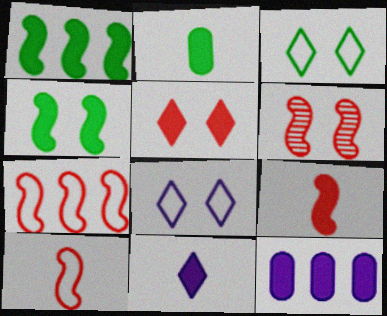[[2, 9, 11], 
[6, 7, 9]]